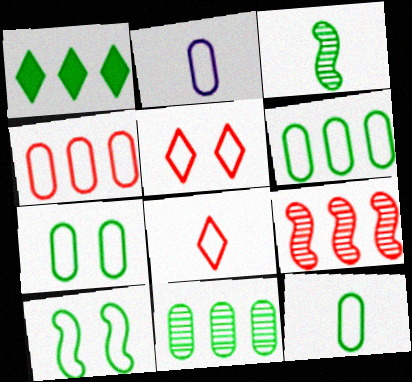[[1, 3, 7], 
[2, 4, 7], 
[6, 7, 12]]